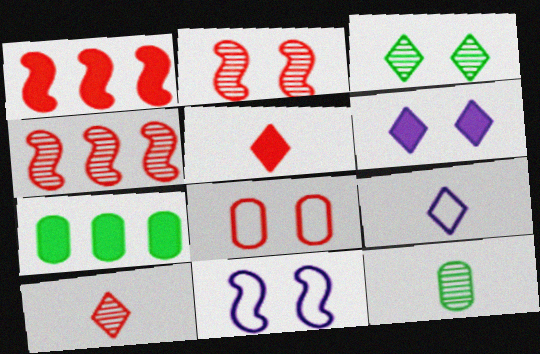[[1, 8, 10], 
[2, 7, 9], 
[4, 5, 8], 
[7, 10, 11]]